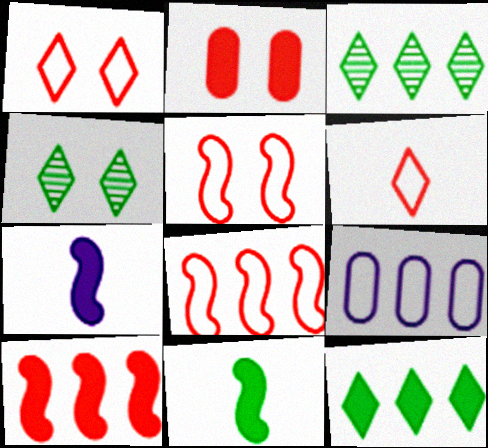[[2, 7, 12], 
[3, 9, 10]]